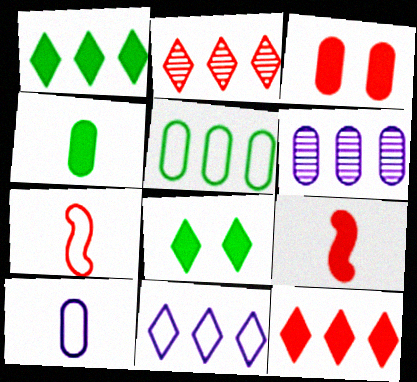[[1, 2, 11], 
[2, 3, 7], 
[3, 9, 12], 
[6, 7, 8]]